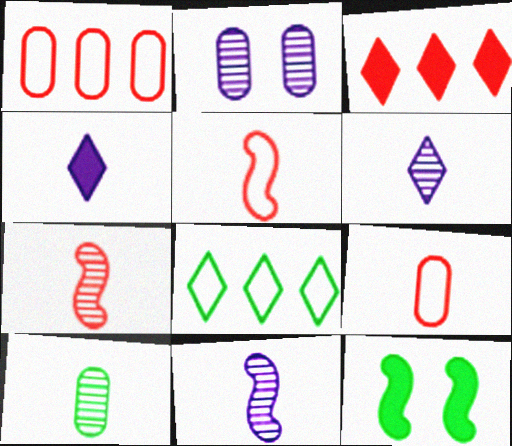[[1, 6, 12], 
[4, 5, 10], 
[6, 7, 10], 
[8, 10, 12]]